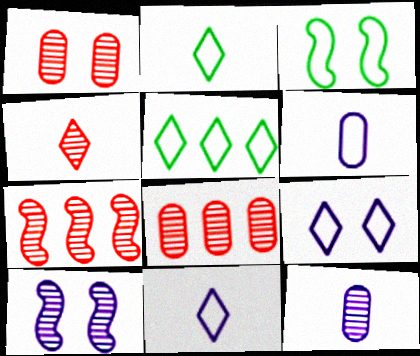[[1, 4, 7]]